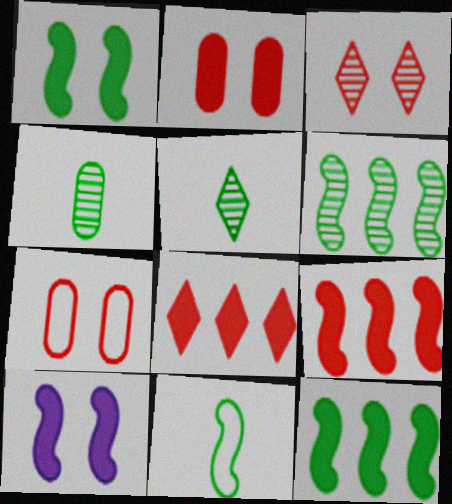[[1, 6, 11]]